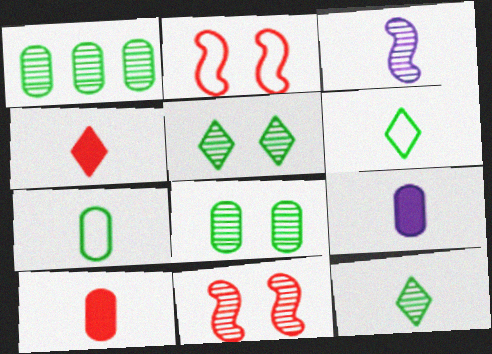[[3, 4, 7], 
[3, 6, 10]]